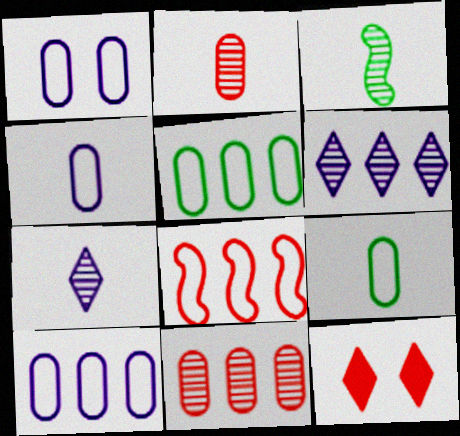[[1, 4, 10], 
[2, 3, 7], 
[2, 8, 12], 
[3, 10, 12]]